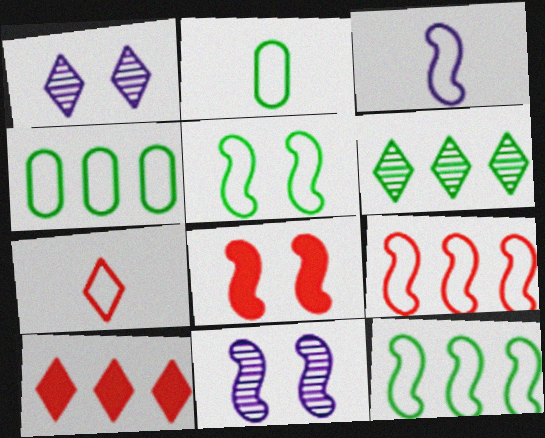[[2, 3, 7], 
[2, 10, 11], 
[3, 5, 9], 
[5, 8, 11]]